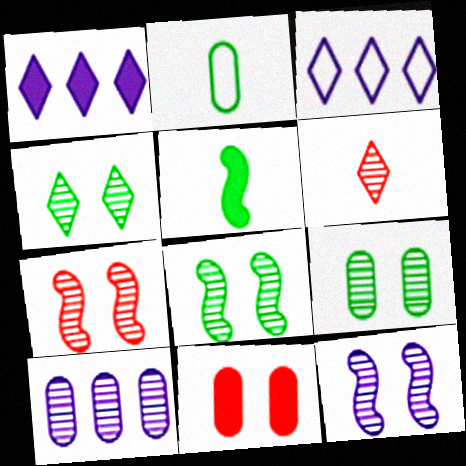[[1, 2, 7], 
[1, 5, 11], 
[2, 10, 11], 
[4, 8, 9], 
[6, 8, 10], 
[7, 8, 12]]